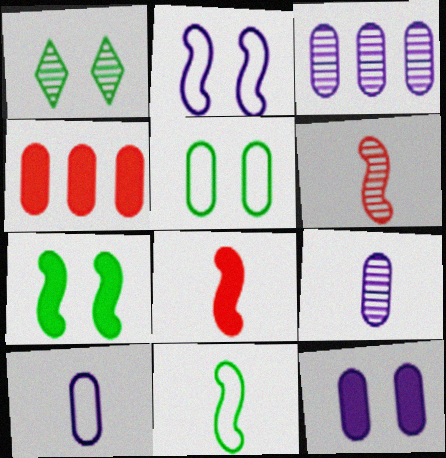[[1, 3, 6], 
[1, 5, 7], 
[3, 10, 12], 
[4, 5, 9]]